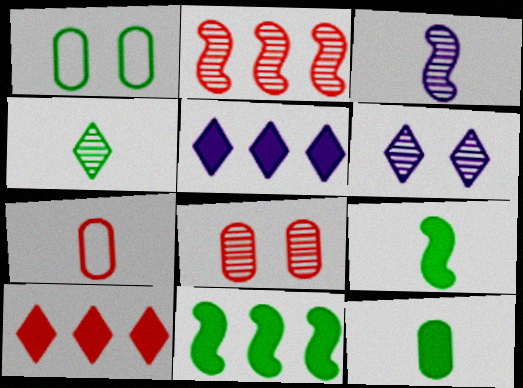[[1, 3, 10], 
[1, 4, 11], 
[6, 7, 11]]